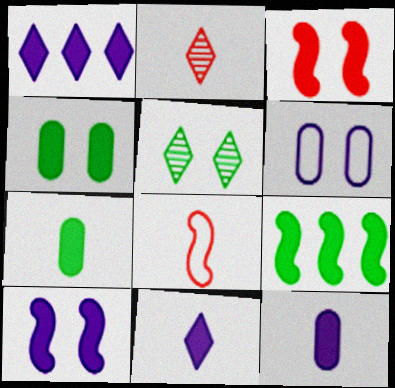[[1, 3, 7], 
[1, 10, 12], 
[2, 6, 9], 
[3, 5, 6]]